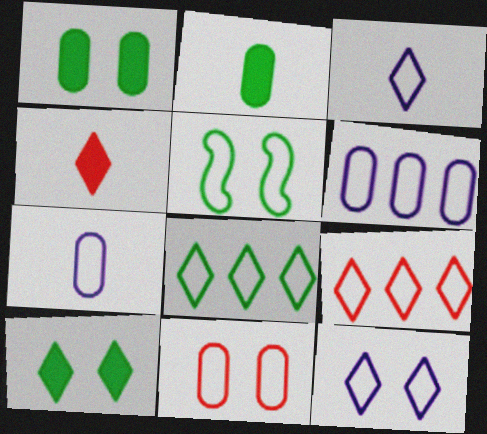[[5, 7, 9], 
[5, 11, 12]]